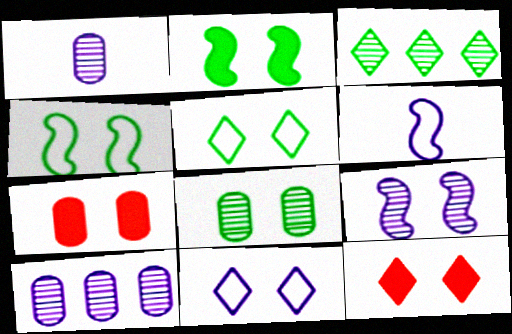[[2, 5, 8], 
[3, 6, 7], 
[5, 7, 9]]